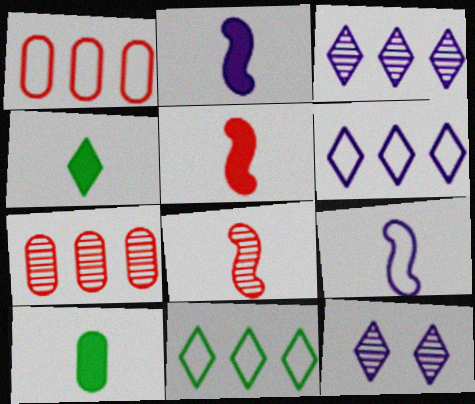[]